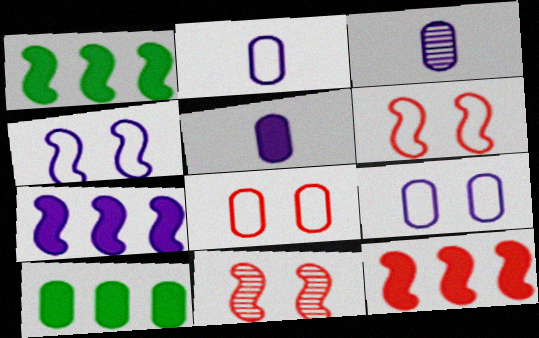[[1, 7, 12], 
[2, 3, 5], 
[3, 8, 10]]